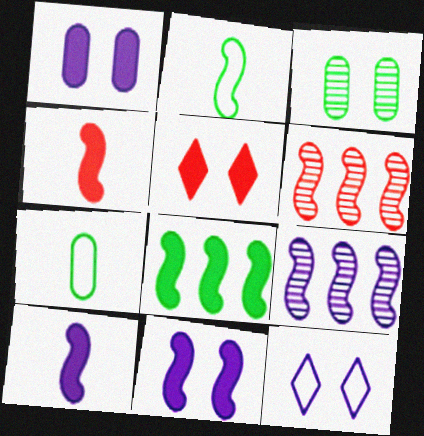[[2, 6, 11], 
[4, 8, 11], 
[5, 7, 9]]